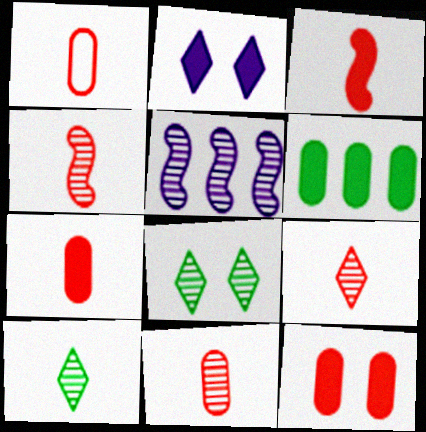[[1, 3, 9], 
[1, 7, 11], 
[2, 3, 6], 
[4, 9, 11], 
[5, 8, 11]]